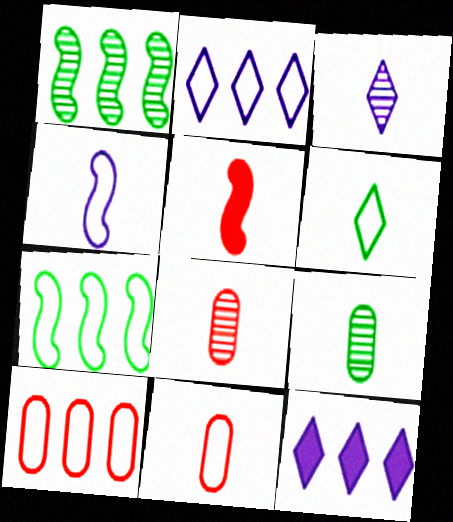[[1, 10, 12], 
[2, 7, 10], 
[4, 6, 11]]